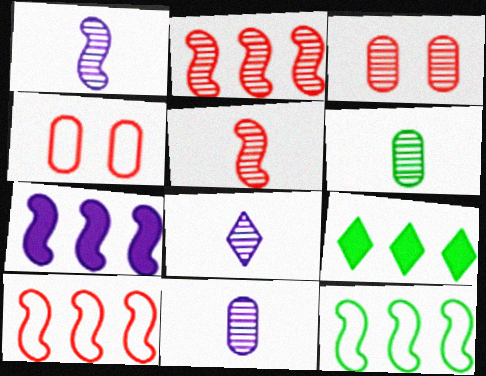[[1, 4, 9], 
[1, 8, 11], 
[2, 7, 12], 
[5, 6, 8]]